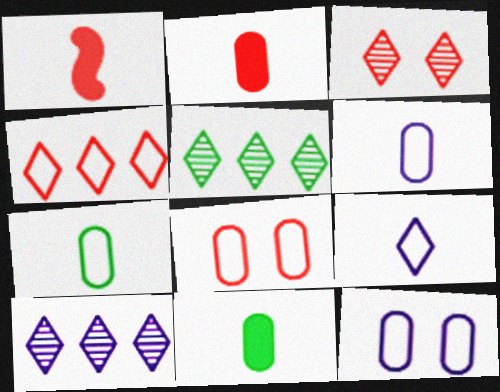[[1, 5, 12]]